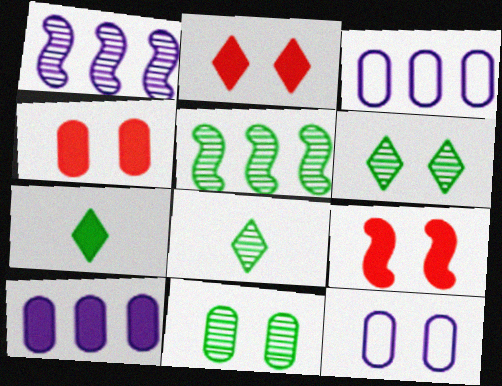[[2, 4, 9], 
[3, 8, 9], 
[4, 11, 12], 
[5, 8, 11], 
[6, 9, 12], 
[7, 9, 10]]